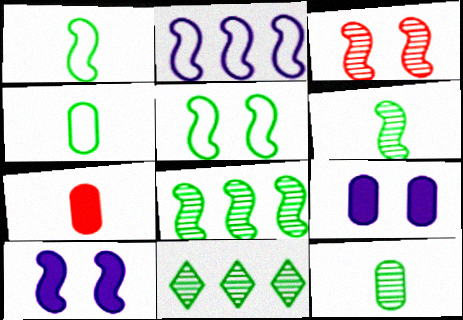[[3, 5, 10]]